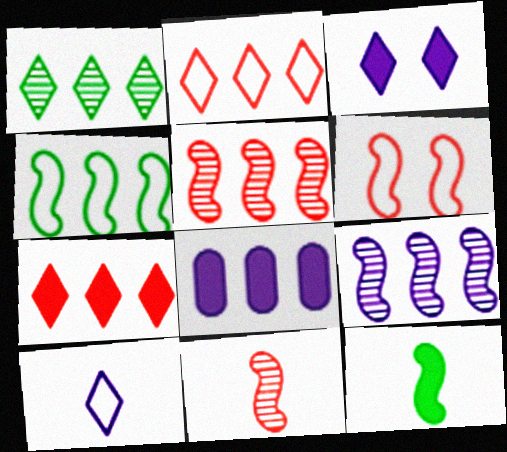[[6, 9, 12]]